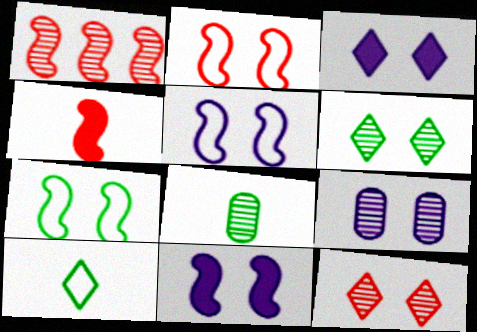[[1, 2, 4], 
[2, 5, 7], 
[3, 5, 9]]